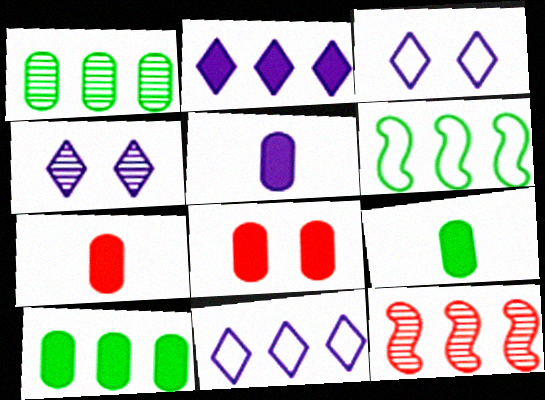[[3, 9, 12], 
[4, 6, 7], 
[5, 7, 9], 
[5, 8, 10], 
[10, 11, 12]]